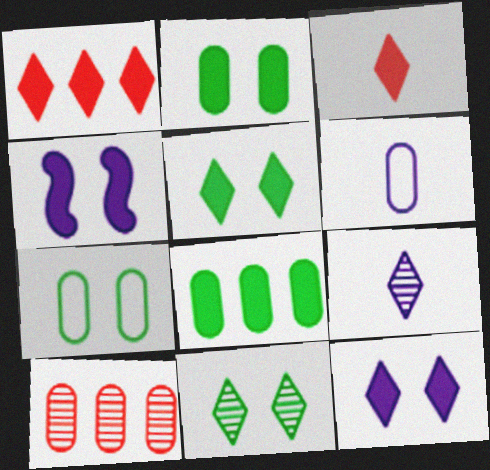[[2, 6, 10], 
[3, 4, 8]]